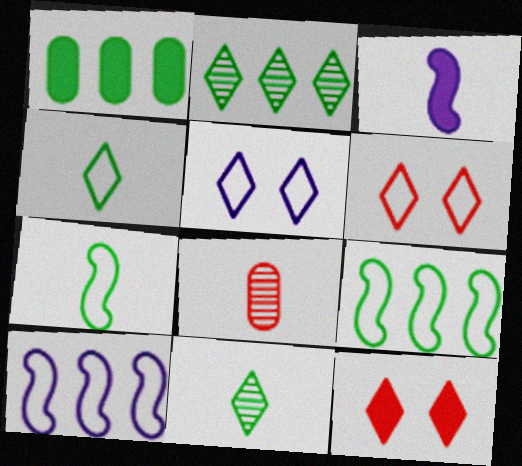[[1, 2, 9], 
[1, 3, 12], 
[3, 4, 8]]